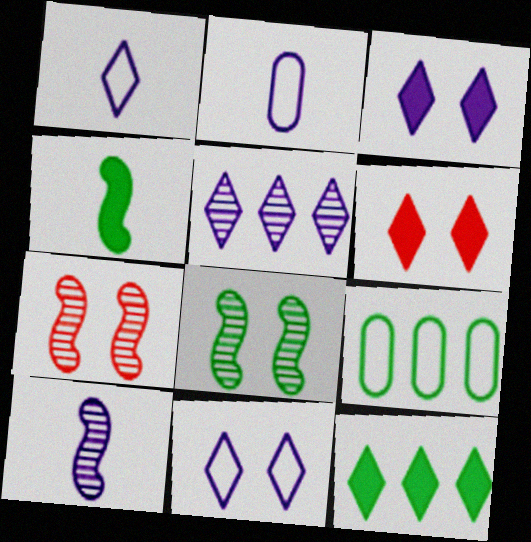[[1, 3, 5], 
[2, 7, 12], 
[6, 9, 10]]